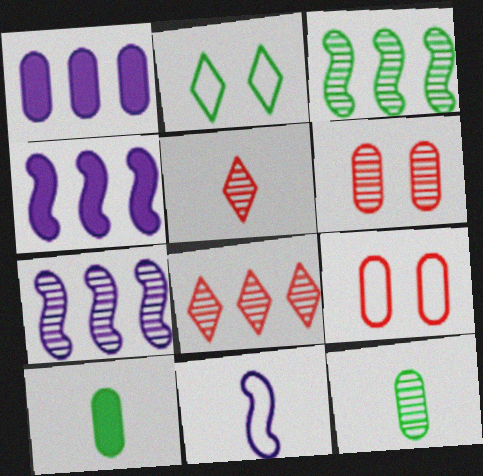[[1, 9, 12], 
[2, 3, 10], 
[5, 10, 11]]